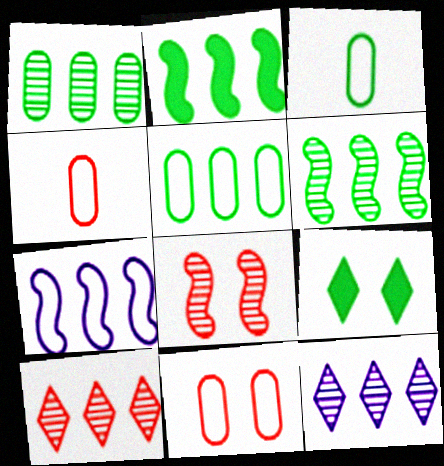[[3, 6, 9]]